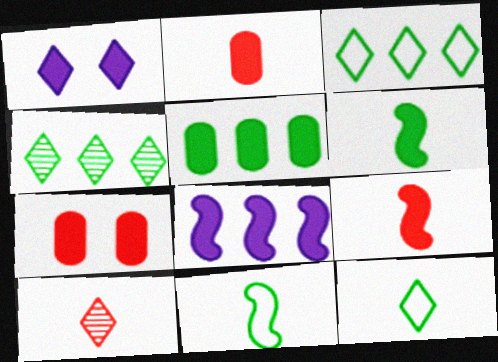[[1, 3, 10], 
[1, 5, 9]]